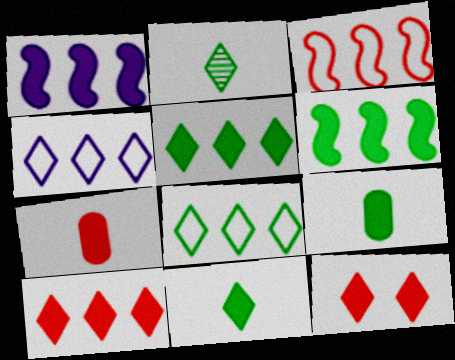[[1, 9, 12], 
[2, 4, 12]]